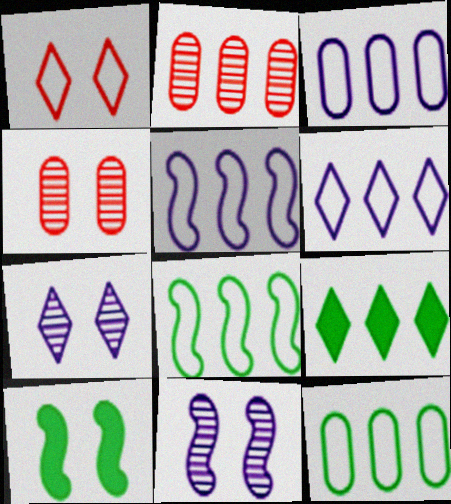[[2, 5, 9], 
[3, 5, 6]]